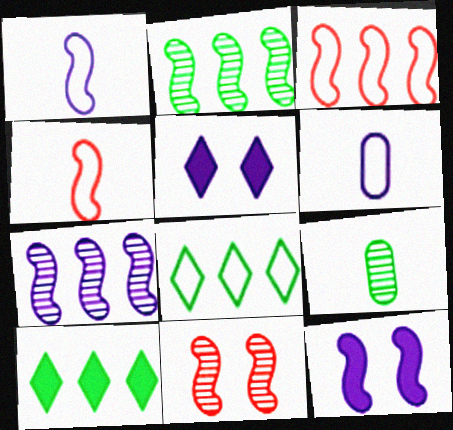[[1, 7, 12], 
[2, 4, 12], 
[3, 5, 9], 
[5, 6, 7], 
[6, 10, 11]]